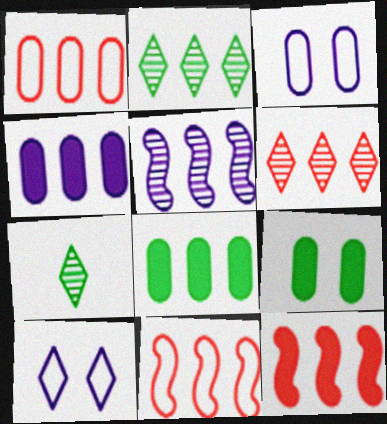[[1, 6, 12], 
[2, 4, 11], 
[3, 7, 12]]